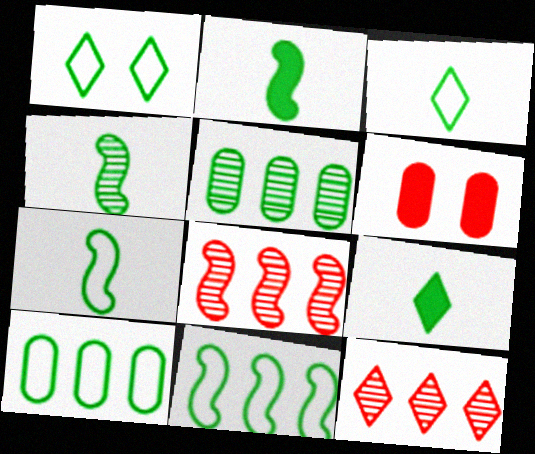[[1, 2, 5], 
[1, 7, 10], 
[2, 4, 7]]